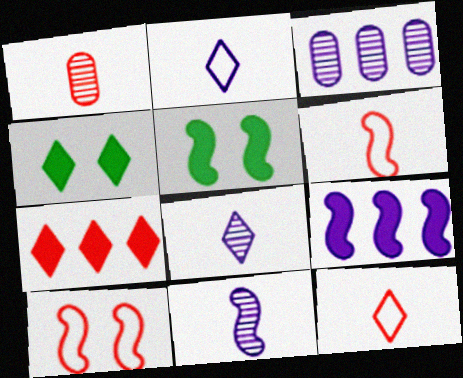[[1, 7, 10], 
[3, 4, 6], 
[3, 5, 12]]